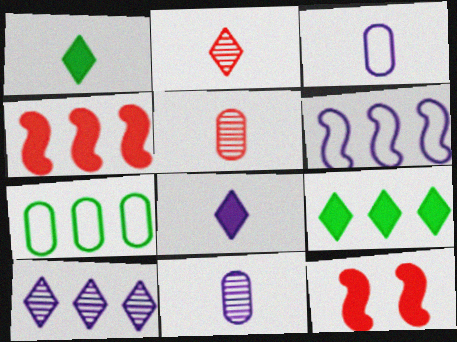[[4, 7, 10]]